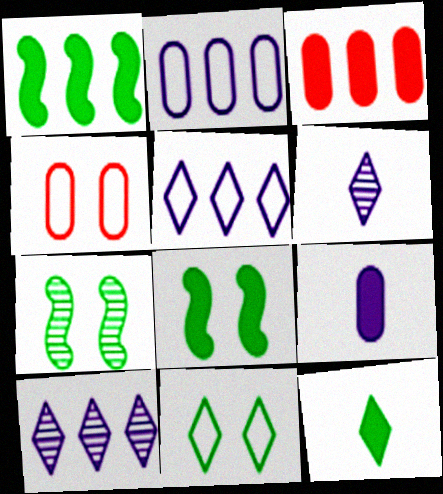[[1, 4, 6]]